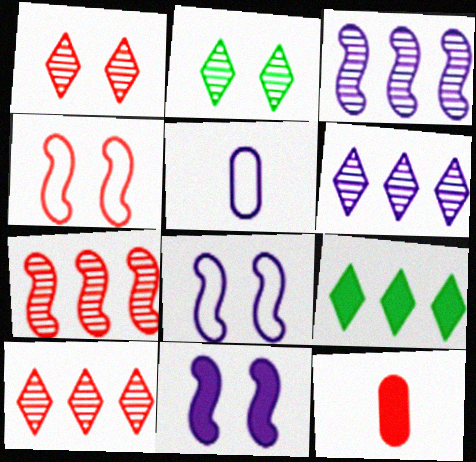[[4, 10, 12], 
[5, 6, 11], 
[9, 11, 12]]